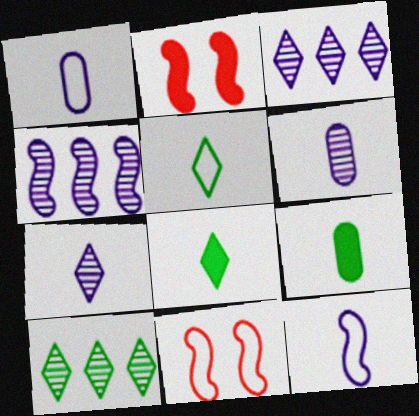[[1, 2, 10], 
[3, 9, 11]]